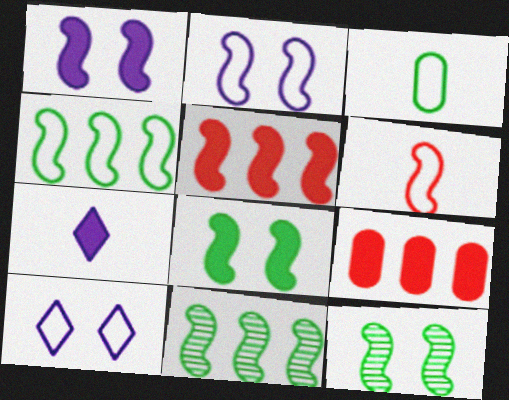[[1, 6, 11], 
[2, 4, 6], 
[7, 8, 9]]